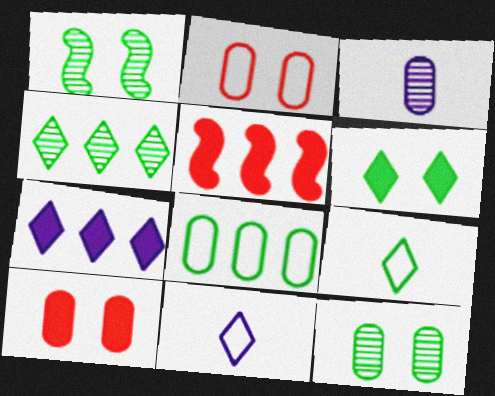[[3, 8, 10], 
[4, 6, 9], 
[5, 11, 12]]